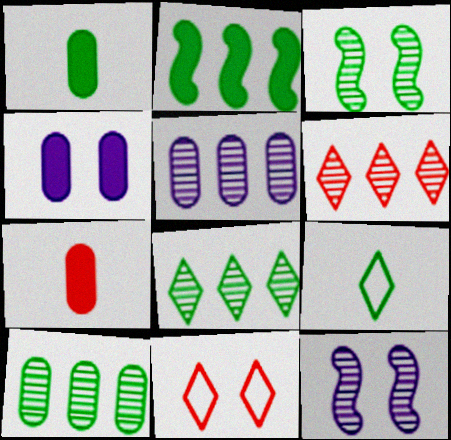[[3, 4, 11]]